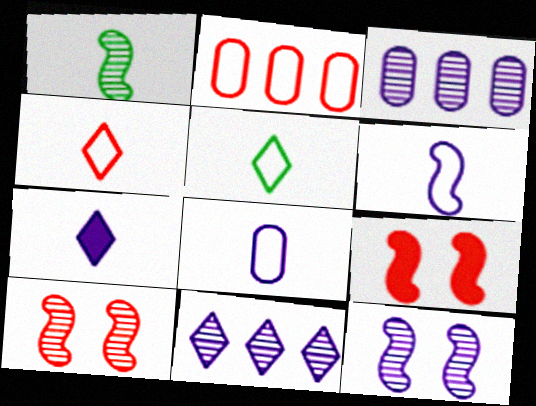[[3, 5, 9]]